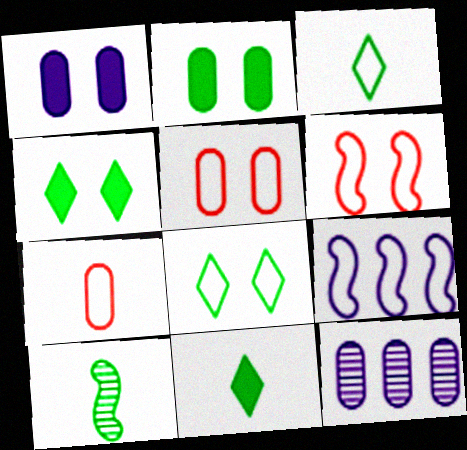[[2, 7, 12], 
[3, 5, 9], 
[6, 11, 12], 
[7, 8, 9]]